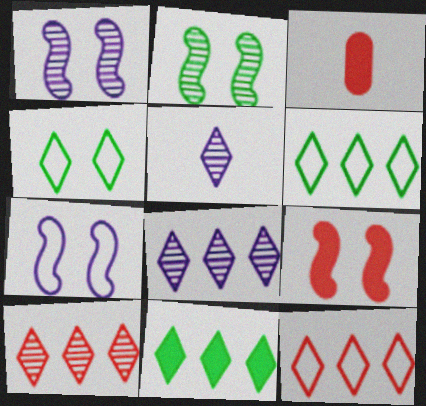[[1, 3, 6], 
[2, 7, 9], 
[8, 11, 12]]